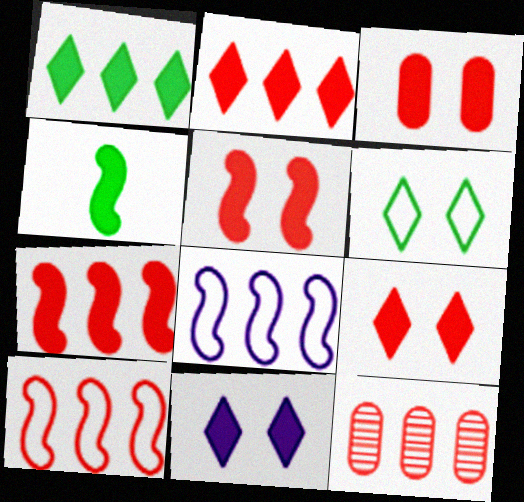[[1, 8, 12], 
[2, 10, 12], 
[3, 5, 9]]